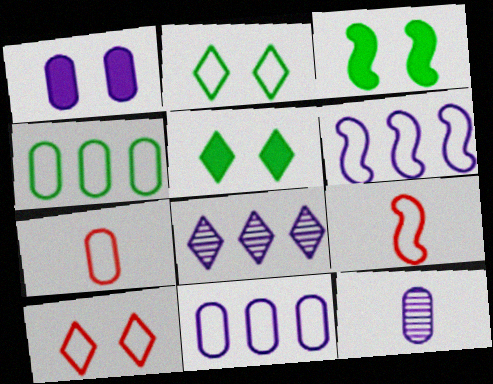[[1, 11, 12], 
[2, 6, 7], 
[2, 9, 11], 
[3, 7, 8]]